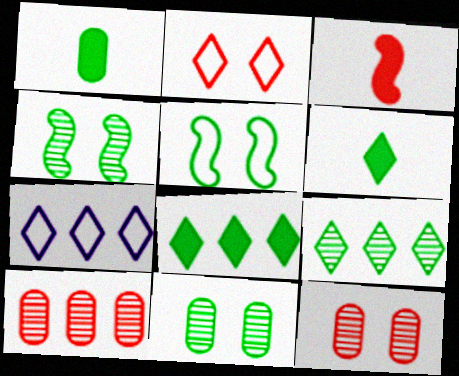[[1, 5, 9], 
[2, 3, 10], 
[3, 7, 11]]